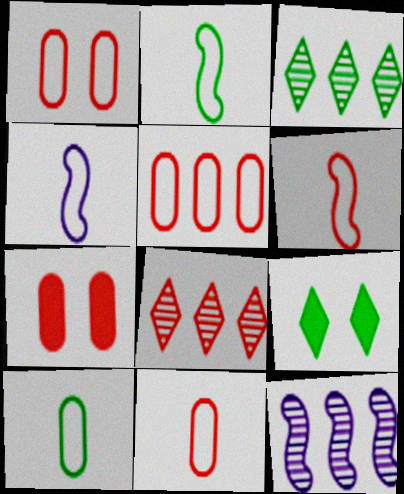[[1, 5, 11], 
[2, 4, 6], 
[3, 4, 7], 
[6, 7, 8], 
[9, 11, 12]]